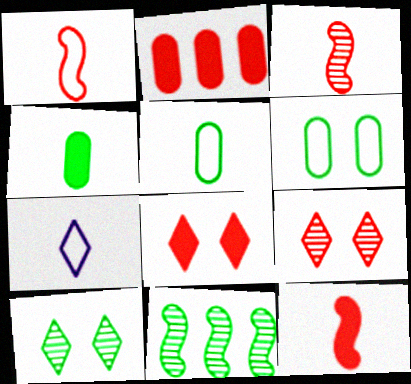[[1, 2, 9], 
[1, 3, 12], 
[1, 5, 7], 
[2, 8, 12], 
[3, 4, 7]]